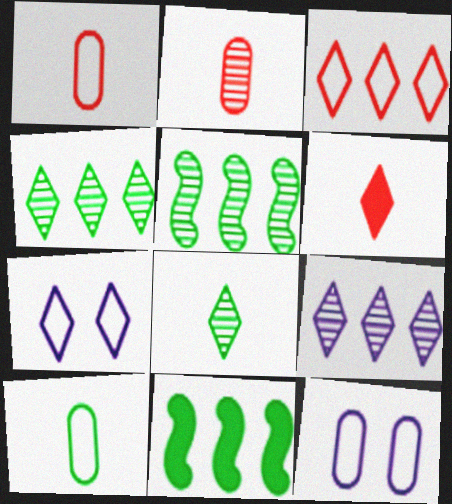[[2, 7, 11], 
[4, 6, 7], 
[5, 6, 12]]